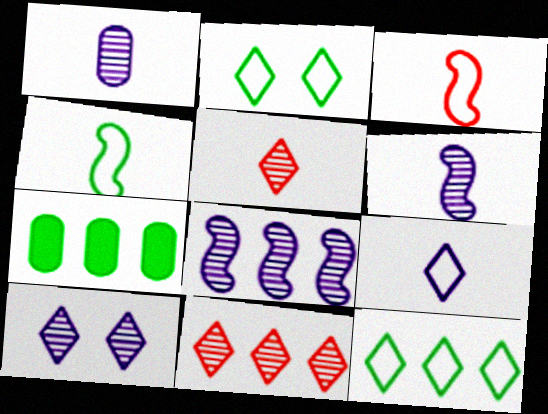[[1, 8, 10], 
[3, 7, 10]]